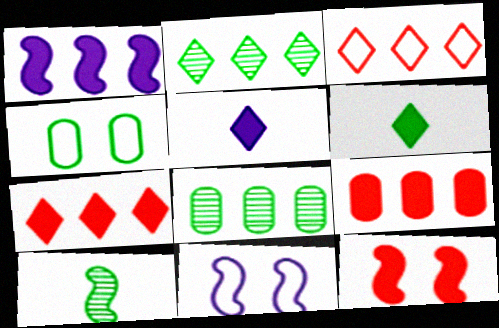[[1, 3, 8]]